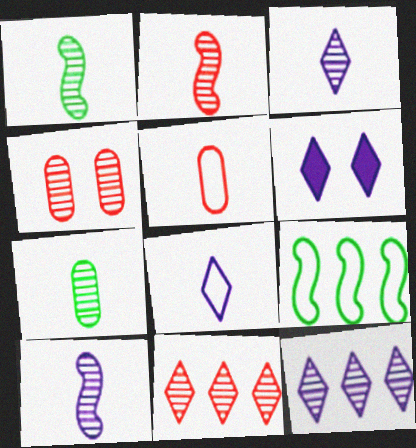[[1, 2, 10], 
[1, 4, 12], 
[2, 3, 7], 
[2, 4, 11], 
[6, 8, 12]]